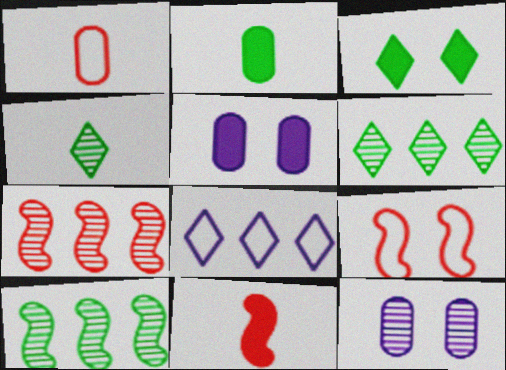[[3, 9, 12], 
[4, 7, 12], 
[7, 9, 11]]